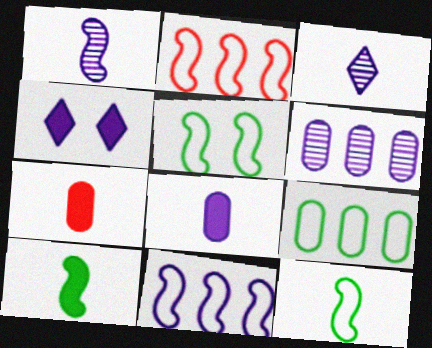[[3, 7, 12]]